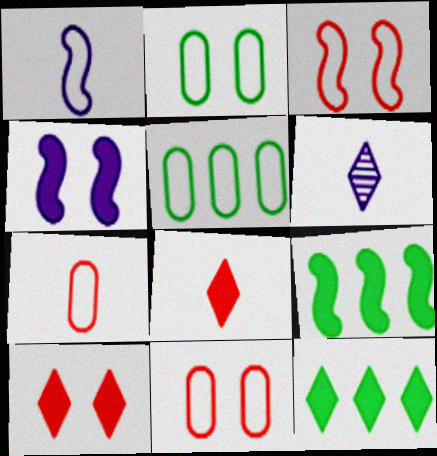[[6, 9, 11]]